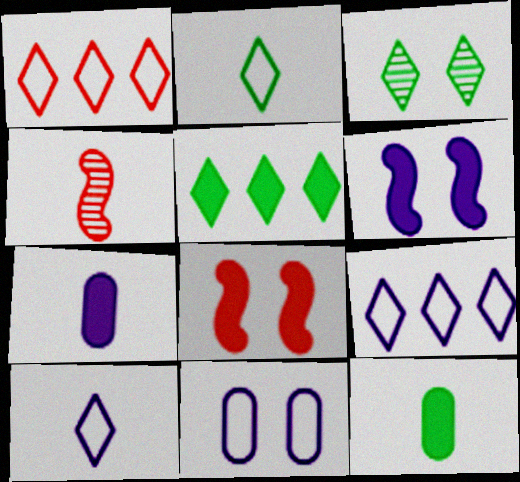[[2, 3, 5], 
[2, 4, 7], 
[3, 8, 11], 
[4, 5, 11], 
[4, 10, 12], 
[5, 7, 8]]